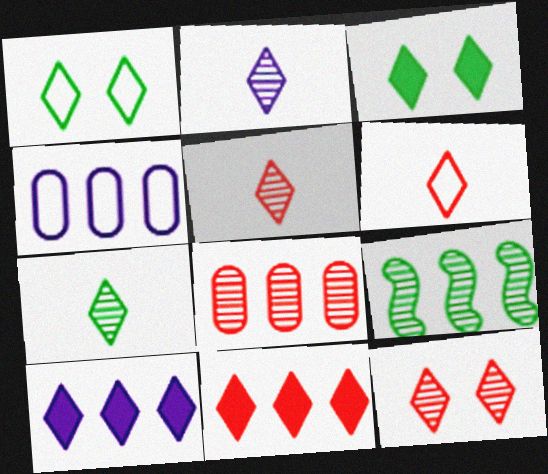[[1, 2, 11], 
[1, 5, 10], 
[2, 5, 7], 
[4, 9, 11], 
[6, 11, 12]]